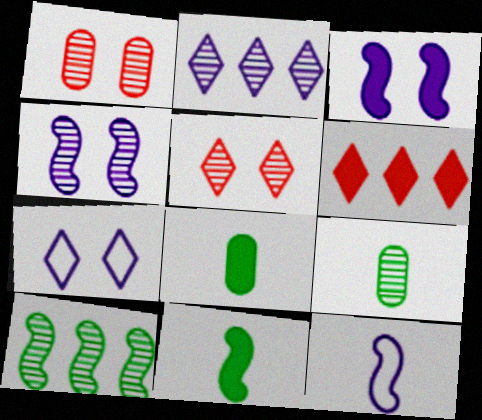[[3, 6, 8]]